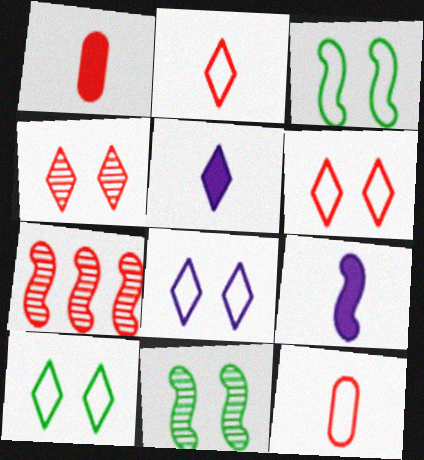[[1, 6, 7], 
[3, 7, 9], 
[6, 8, 10]]